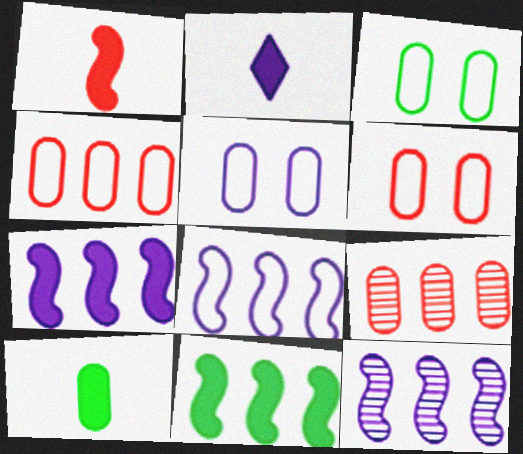[[1, 2, 10], 
[2, 5, 12], 
[3, 5, 6], 
[5, 9, 10], 
[7, 8, 12]]